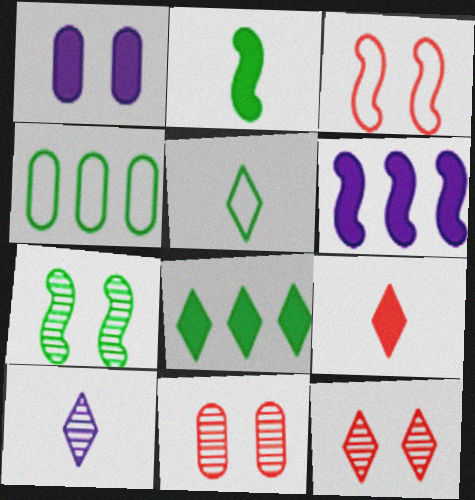[[5, 6, 11], 
[5, 9, 10]]